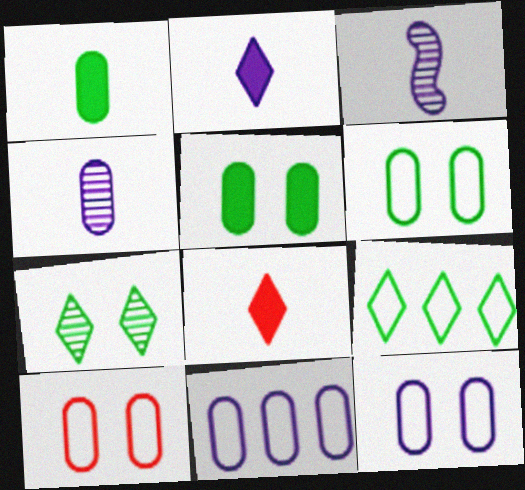[[6, 10, 12]]